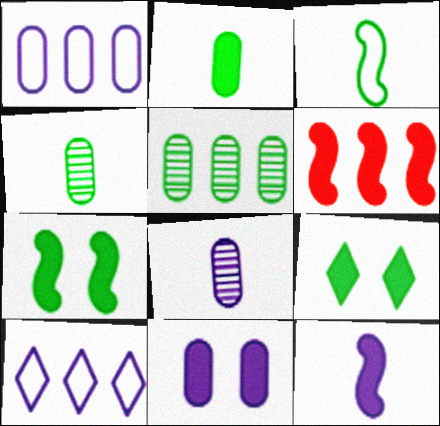[[1, 8, 11], 
[3, 5, 9], 
[5, 6, 10], 
[6, 7, 12]]